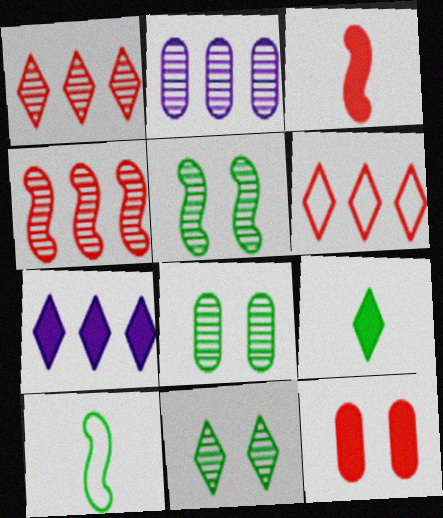[[5, 8, 11]]